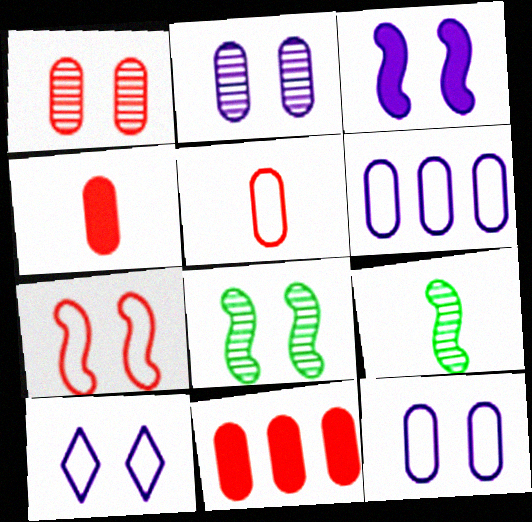[[1, 5, 11], 
[2, 3, 10], 
[3, 7, 8], 
[9, 10, 11]]